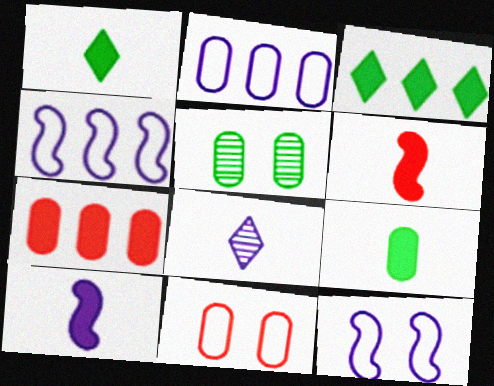[]